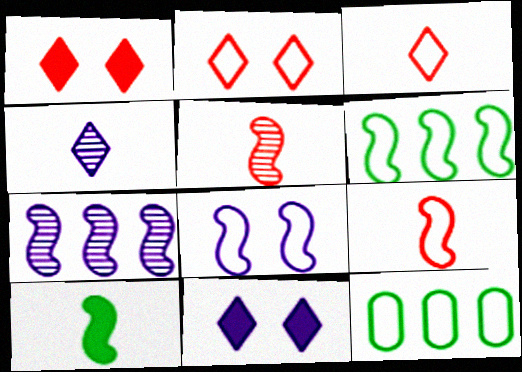[[3, 8, 12], 
[5, 11, 12], 
[6, 8, 9]]